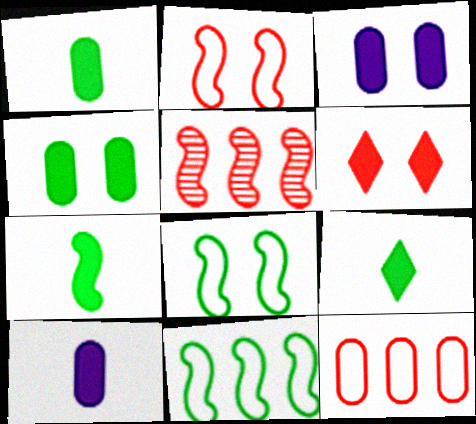[[1, 7, 9]]